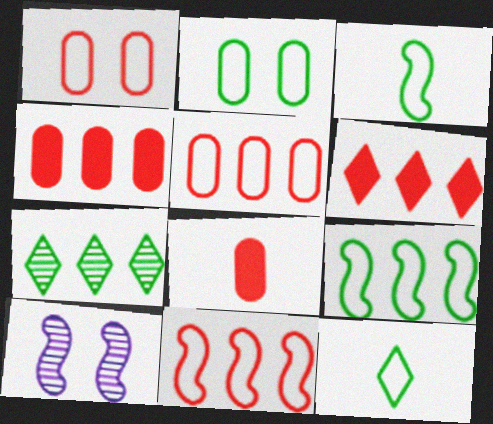[[2, 9, 12], 
[4, 10, 12]]